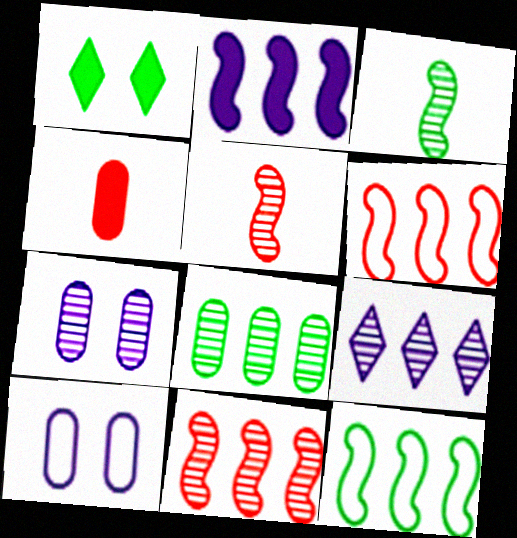[[1, 2, 4], 
[2, 11, 12], 
[4, 8, 10], 
[8, 9, 11]]